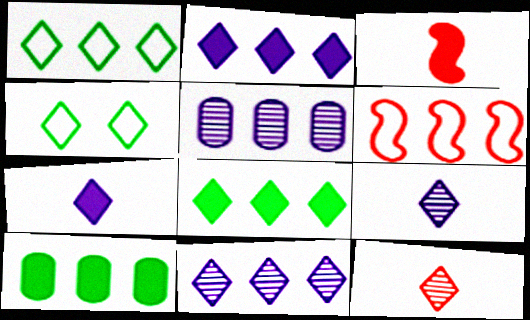[[2, 4, 12], 
[3, 4, 5], 
[5, 6, 8], 
[6, 10, 11]]